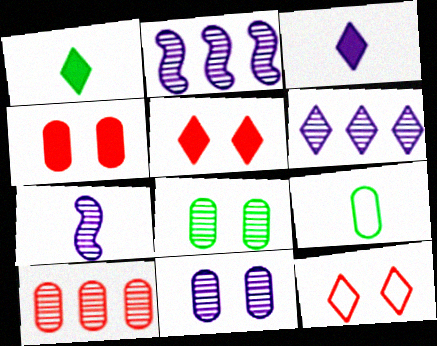[[1, 6, 12], 
[2, 5, 9], 
[6, 7, 11]]